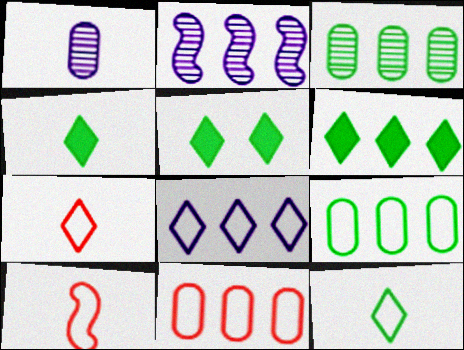[[1, 4, 10], 
[2, 6, 11], 
[4, 5, 6]]